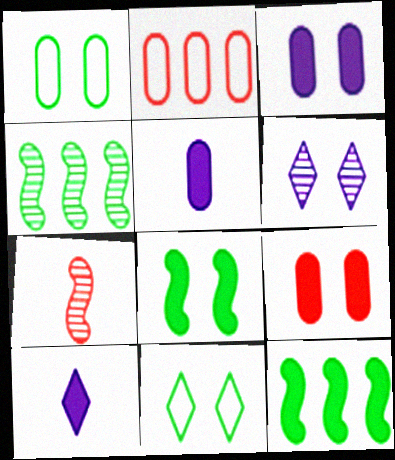[[9, 10, 12]]